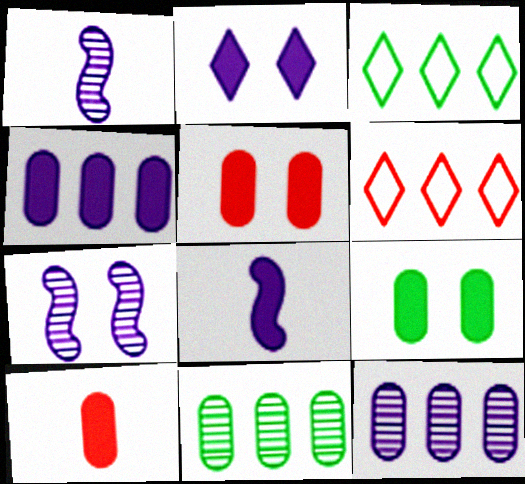[[1, 3, 5], 
[1, 6, 9], 
[2, 4, 8], 
[3, 7, 10], 
[4, 9, 10]]